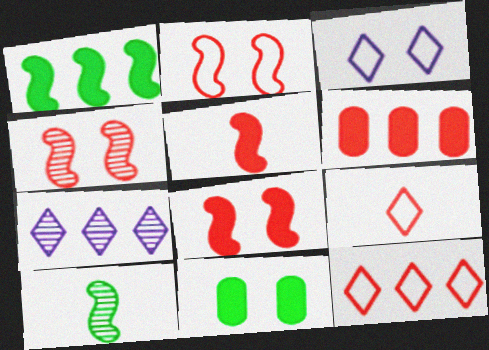[[2, 4, 8], 
[3, 4, 11], 
[3, 6, 10], 
[4, 6, 9]]